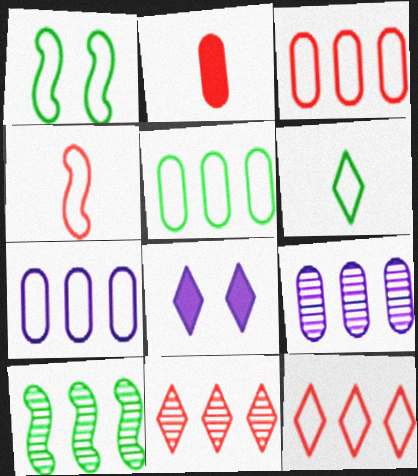[[1, 5, 6], 
[3, 5, 7], 
[6, 8, 11], 
[9, 10, 11]]